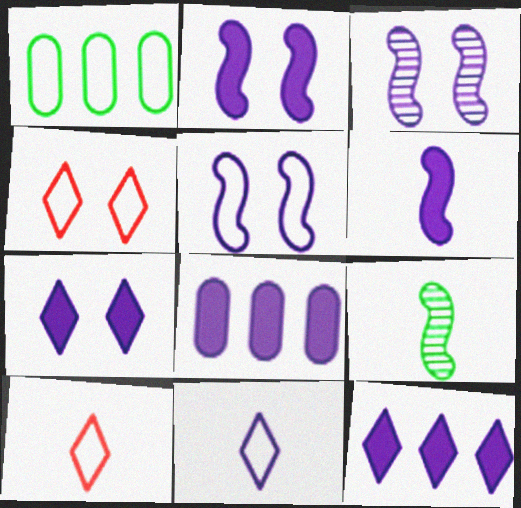[[1, 5, 10], 
[2, 3, 5], 
[3, 8, 11], 
[4, 8, 9], 
[6, 7, 8]]